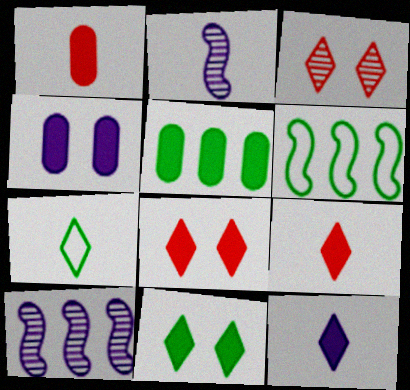[[1, 2, 7], 
[1, 4, 5]]